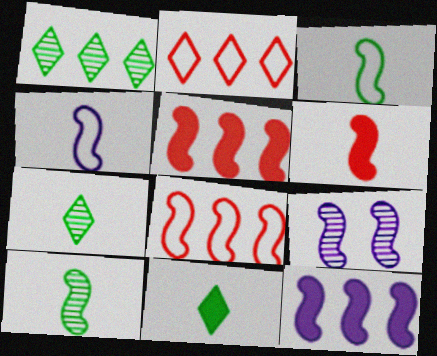[[3, 5, 9], 
[4, 6, 10], 
[4, 9, 12]]